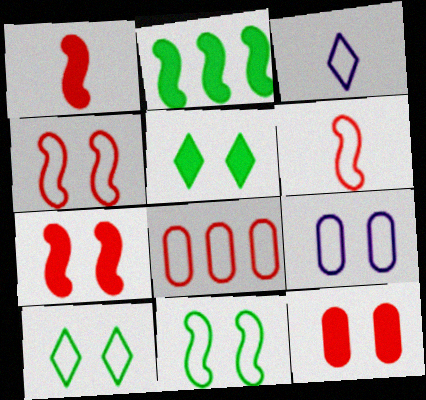[[3, 8, 11], 
[4, 9, 10]]